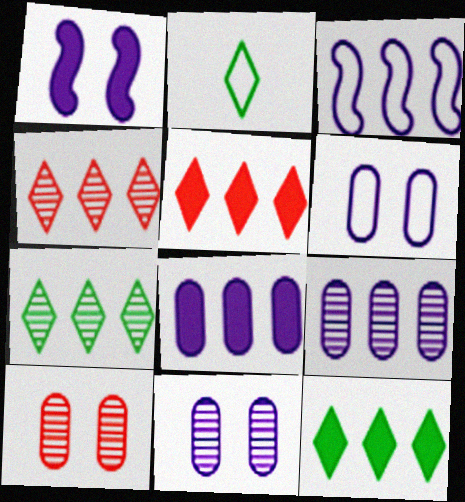[]